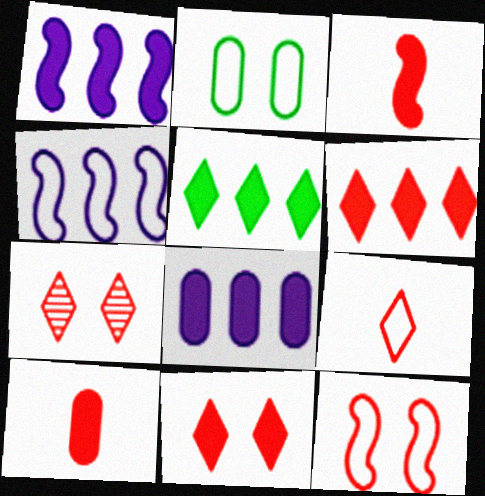[[2, 4, 9], 
[6, 7, 9]]